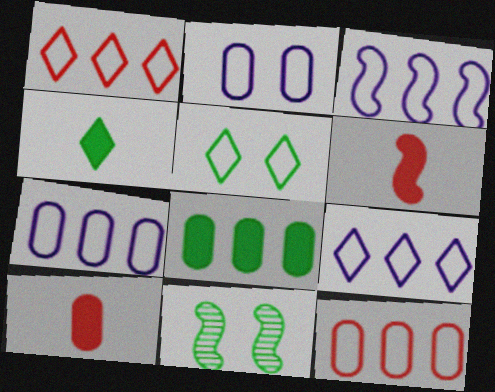[[3, 6, 11], 
[3, 7, 9], 
[9, 10, 11]]